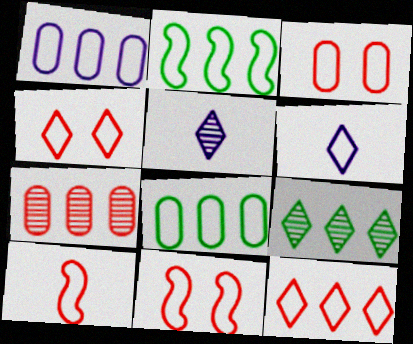[[1, 2, 12], 
[2, 3, 6], 
[3, 4, 11], 
[3, 10, 12], 
[6, 8, 11]]